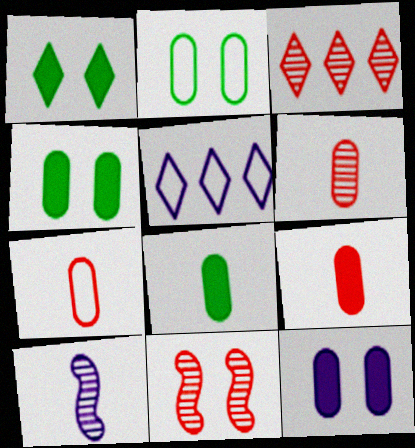[[3, 6, 11], 
[5, 8, 11], 
[5, 10, 12], 
[6, 7, 9]]